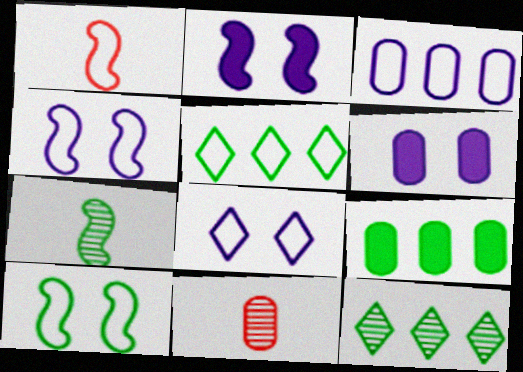[[1, 6, 12], 
[2, 5, 11]]